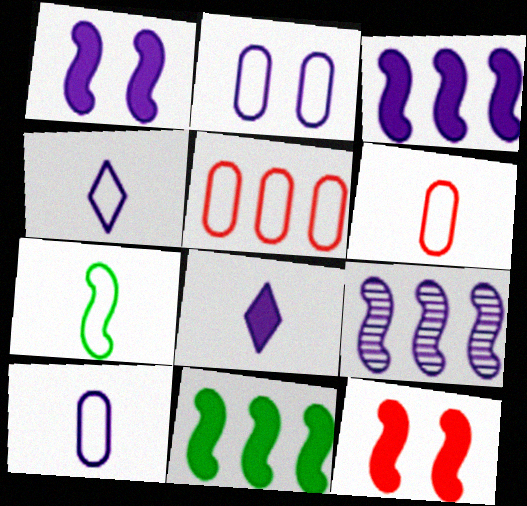[[2, 8, 9], 
[4, 6, 7], 
[7, 9, 12]]